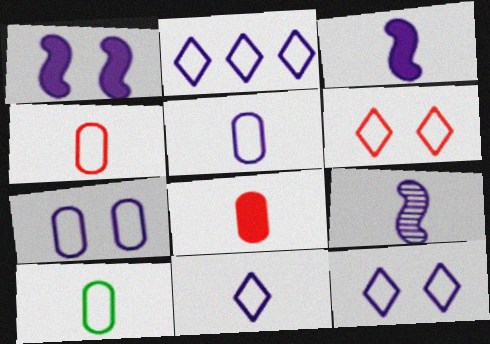[[2, 11, 12], 
[4, 5, 10]]